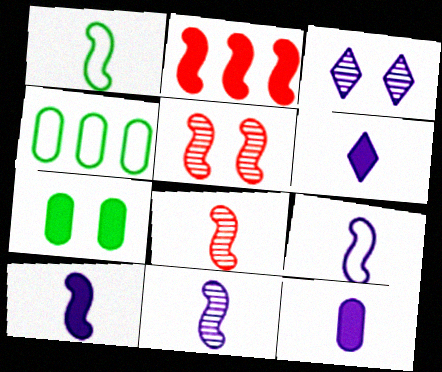[[1, 8, 10], 
[2, 6, 7], 
[4, 5, 6], 
[6, 10, 12], 
[9, 10, 11]]